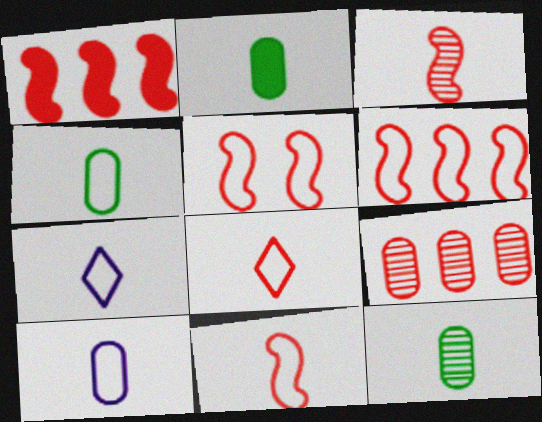[[1, 3, 5], 
[2, 3, 7], 
[2, 4, 12], 
[4, 7, 11], 
[5, 6, 11]]